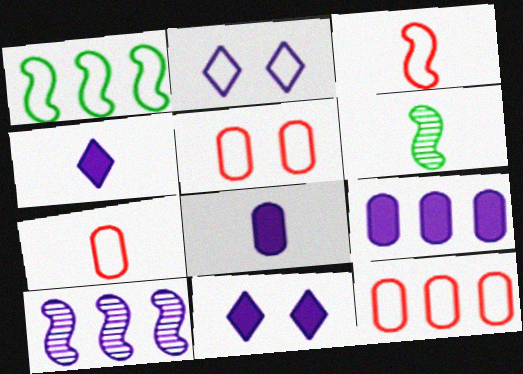[[1, 2, 7], 
[2, 8, 10], 
[4, 6, 7], 
[5, 7, 12], 
[6, 11, 12]]